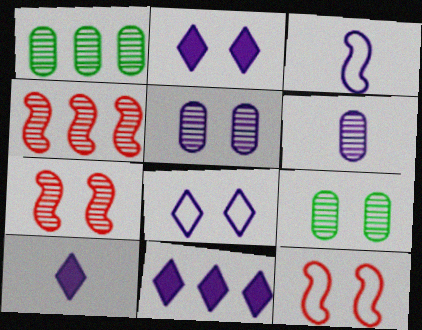[[1, 10, 12], 
[2, 9, 12], 
[2, 10, 11], 
[3, 5, 11], 
[3, 6, 10]]